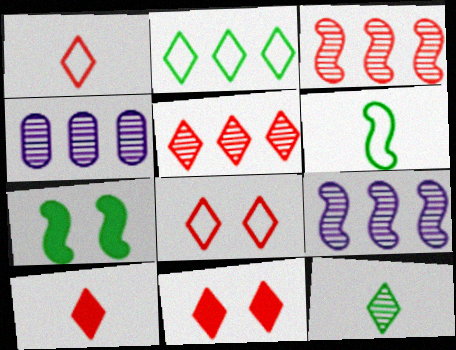[[1, 4, 7], 
[1, 5, 11], 
[4, 6, 11], 
[5, 8, 10]]